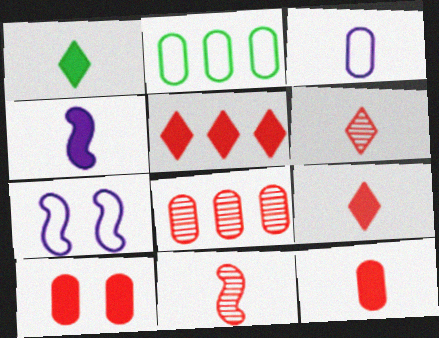[[1, 3, 11], 
[1, 4, 12], 
[1, 7, 8]]